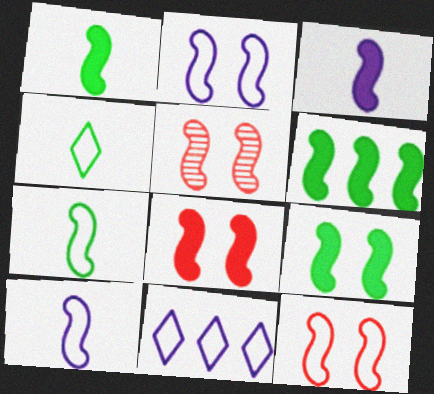[[1, 6, 9], 
[2, 5, 9], 
[3, 6, 8], 
[5, 6, 10], 
[5, 8, 12]]